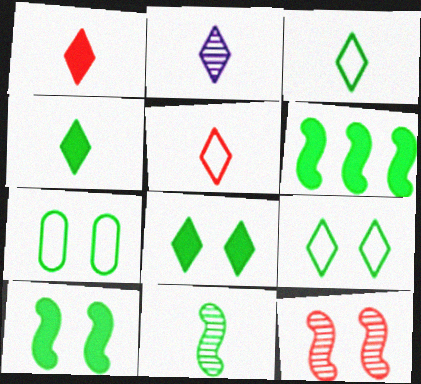[[1, 2, 3], 
[2, 4, 5]]